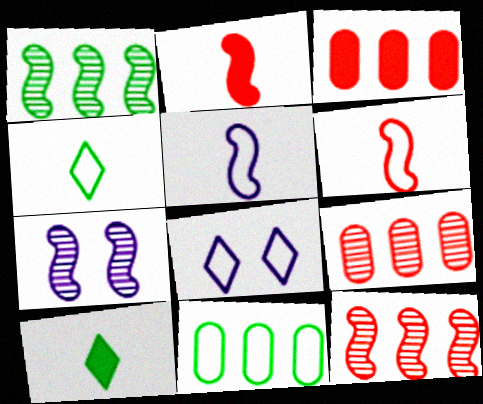[[3, 4, 7], 
[6, 8, 11]]